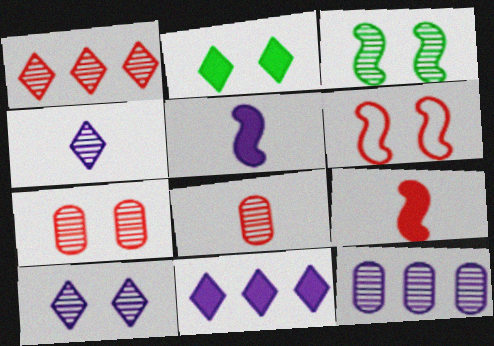[[3, 7, 10]]